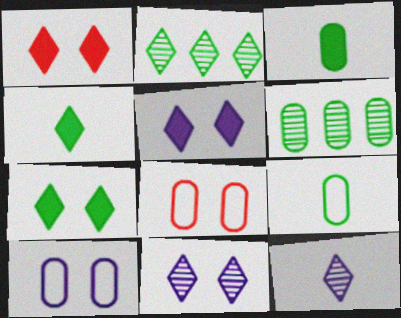[[1, 5, 7]]